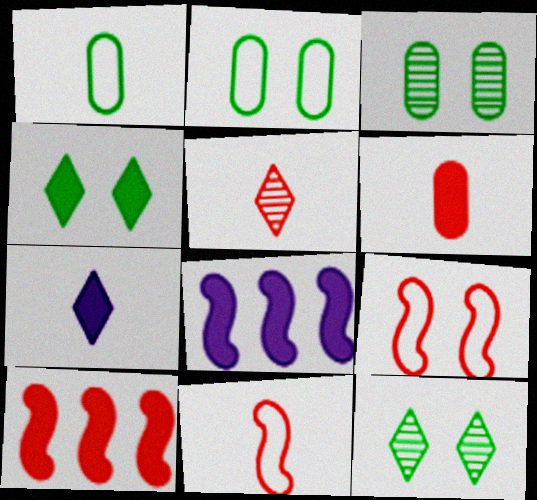[[2, 5, 8], 
[4, 6, 8], 
[5, 6, 11]]